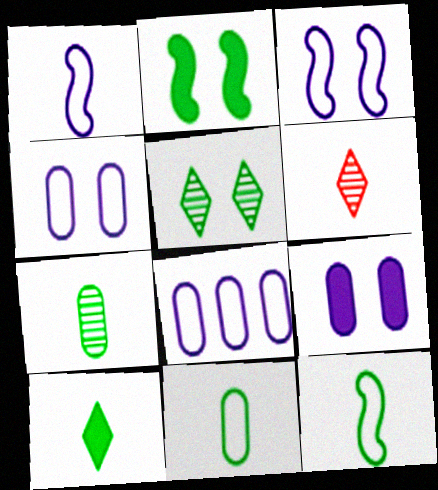[[2, 6, 8], 
[7, 10, 12]]